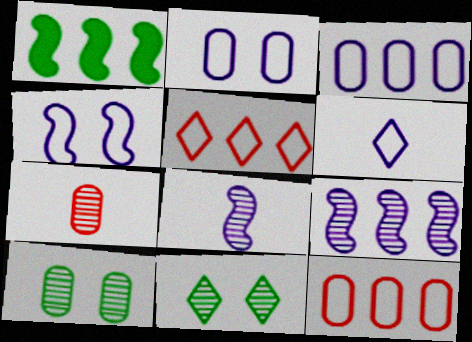[[3, 4, 6], 
[7, 9, 11]]